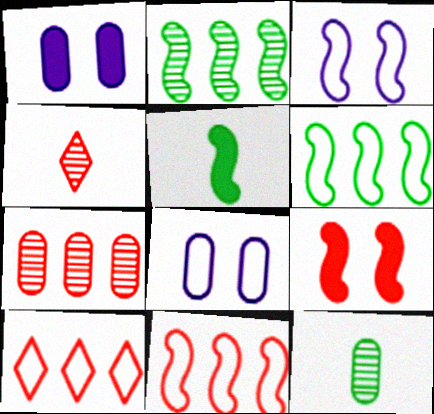[[1, 4, 6]]